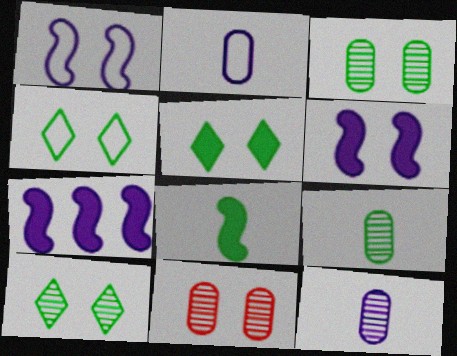[[1, 5, 11], 
[4, 5, 10], 
[4, 6, 11]]